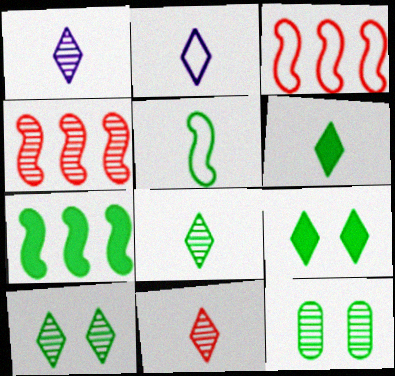[[1, 4, 12], 
[1, 8, 11], 
[2, 6, 11]]